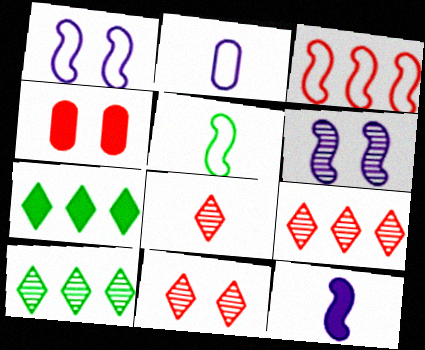[[1, 3, 5], 
[3, 4, 8], 
[4, 7, 12], 
[8, 9, 11]]